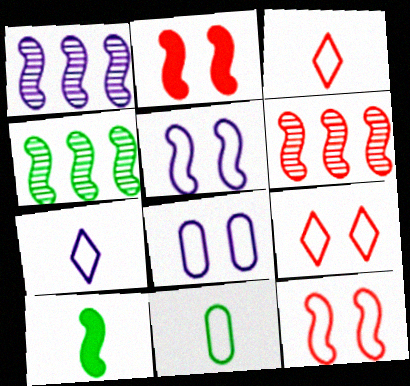[[1, 4, 6], 
[1, 10, 12], 
[5, 6, 10]]